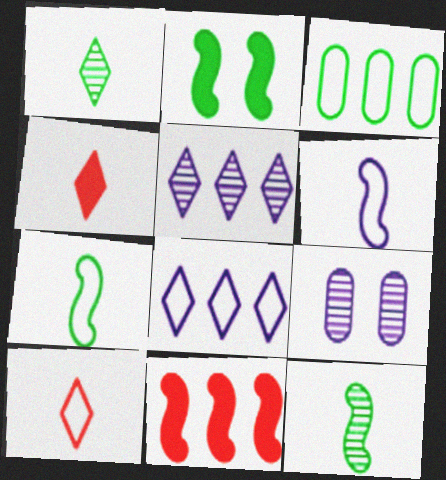[[1, 2, 3], 
[3, 5, 11]]